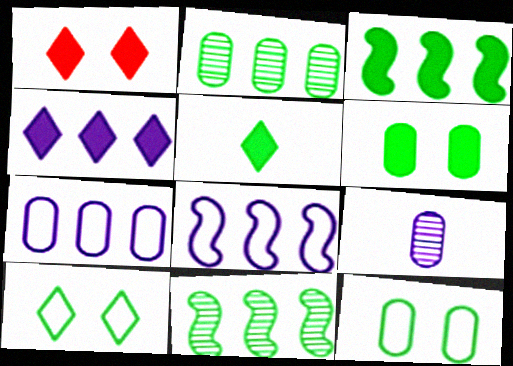[[1, 4, 5], 
[3, 5, 6], 
[5, 11, 12]]